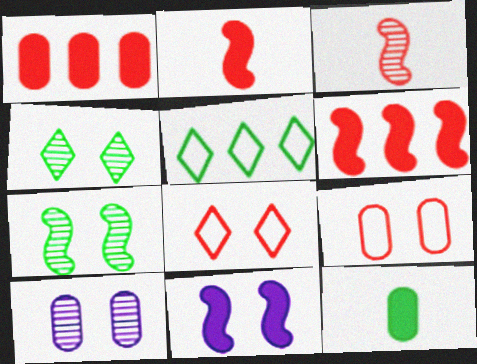[[1, 3, 8], 
[2, 5, 10], 
[4, 9, 11], 
[5, 7, 12]]